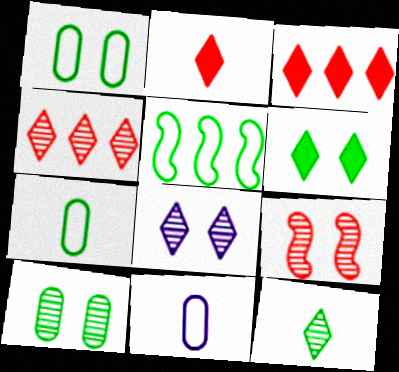[[4, 8, 12], 
[8, 9, 10]]